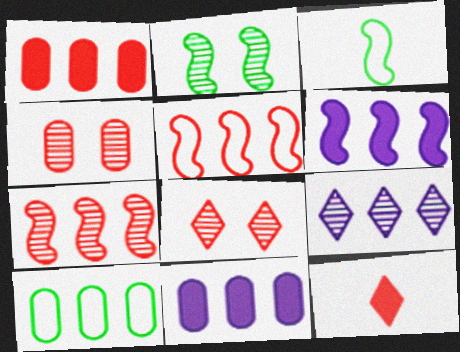[[3, 8, 11], 
[4, 5, 12]]